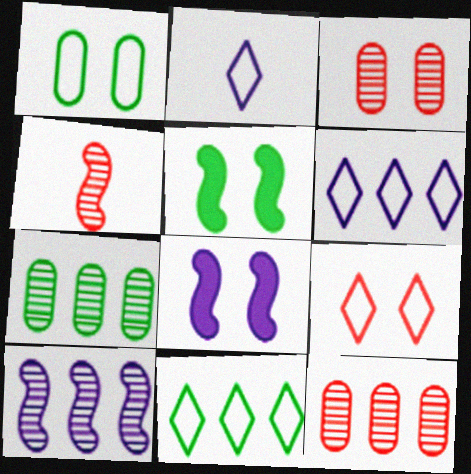[[2, 5, 12], 
[2, 9, 11]]